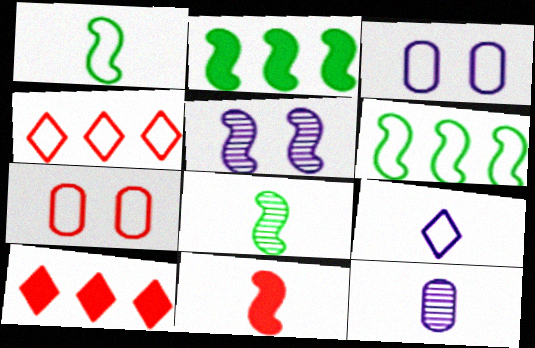[[1, 3, 4], 
[3, 8, 10], 
[5, 6, 11], 
[6, 7, 9]]